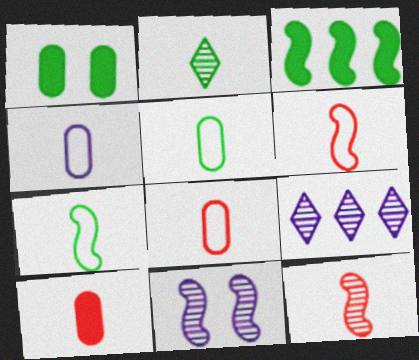[[1, 6, 9], 
[3, 6, 11], 
[4, 5, 8]]